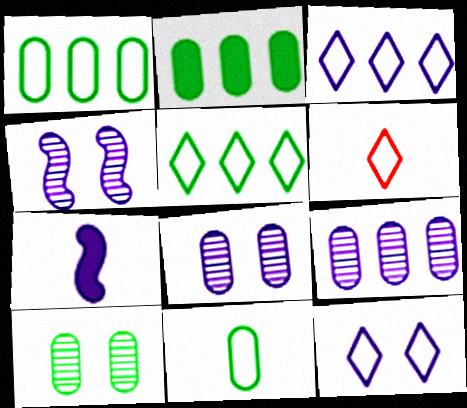[[2, 4, 6], 
[2, 10, 11], 
[3, 7, 8], 
[5, 6, 12], 
[7, 9, 12]]